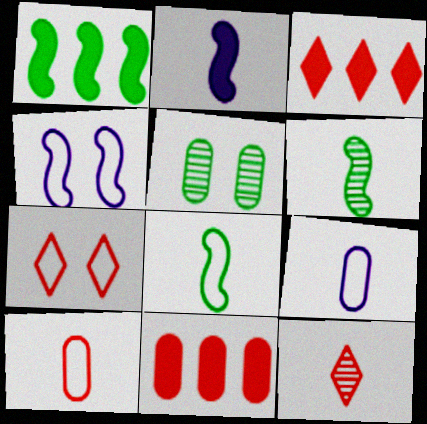[[3, 7, 12], 
[5, 9, 11]]